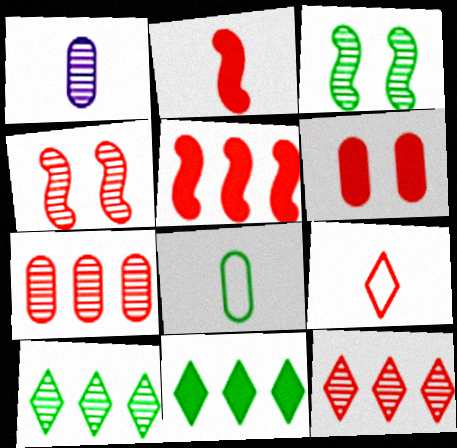[[1, 3, 12], 
[1, 4, 10], 
[3, 8, 11]]